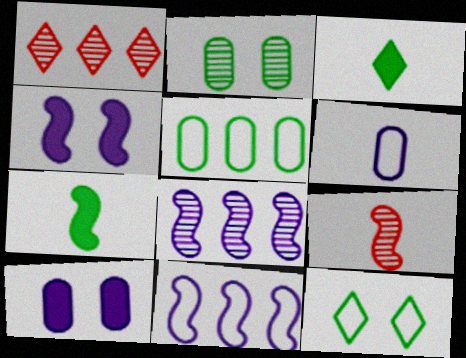[[3, 6, 9]]